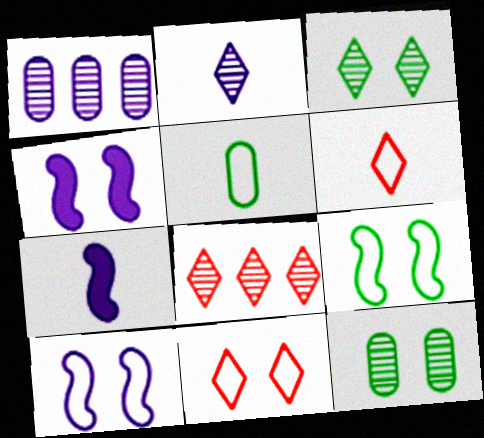[[2, 3, 8], 
[4, 5, 8], 
[4, 11, 12]]